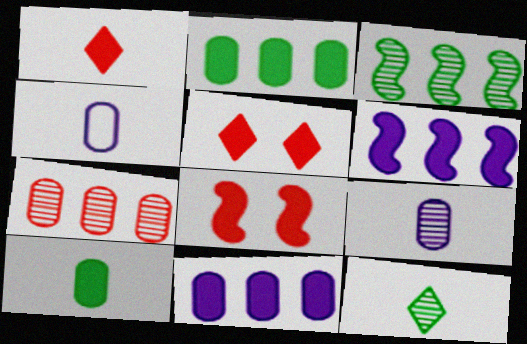[[3, 4, 5], 
[5, 6, 10]]